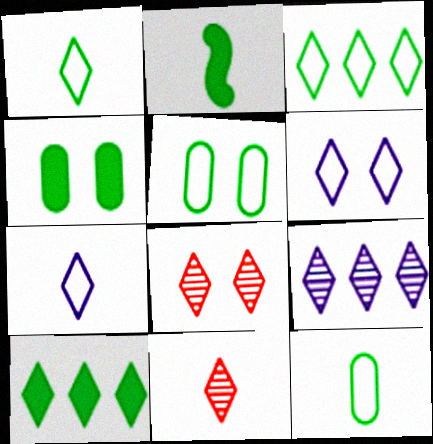[[2, 4, 10], 
[6, 10, 11], 
[7, 8, 10]]